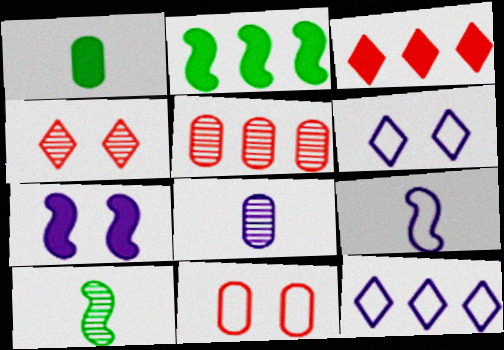[[1, 3, 7], 
[2, 5, 12], 
[7, 8, 12]]